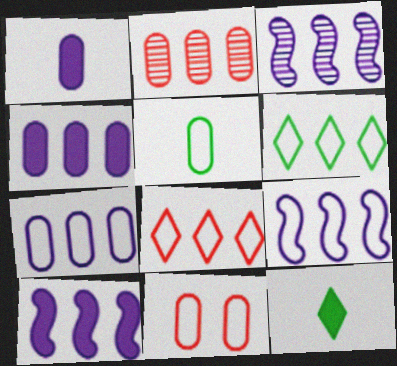[[2, 6, 10], 
[3, 9, 10], 
[3, 11, 12], 
[5, 7, 11]]